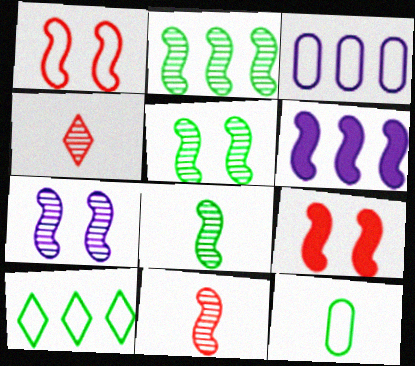[[1, 6, 8], 
[2, 5, 8], 
[2, 7, 11]]